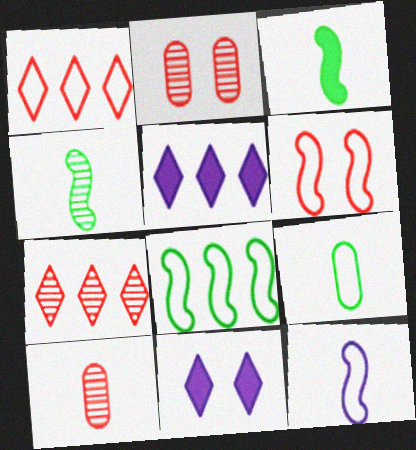[[6, 8, 12], 
[8, 10, 11]]